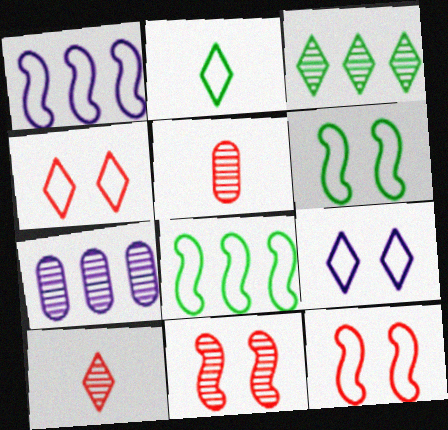[]